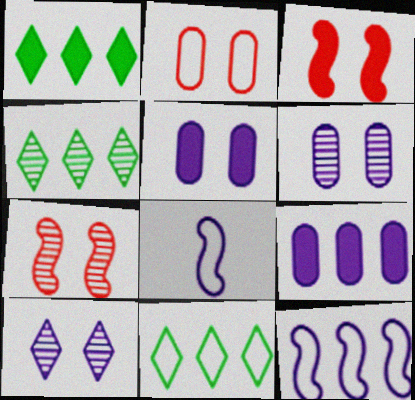[[1, 4, 11], 
[2, 8, 11], 
[8, 9, 10]]